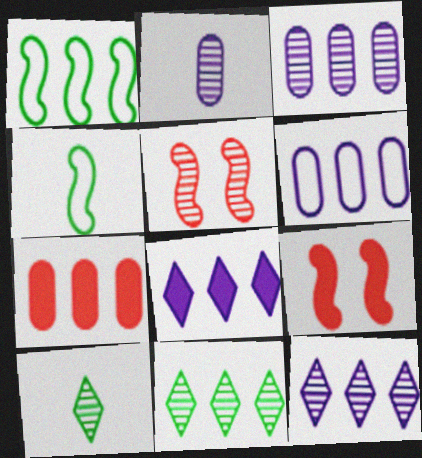[[1, 7, 12], 
[2, 5, 11], 
[3, 5, 10], 
[6, 9, 10]]